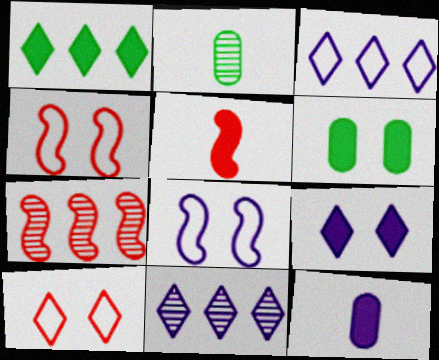[[4, 5, 7], 
[8, 11, 12]]